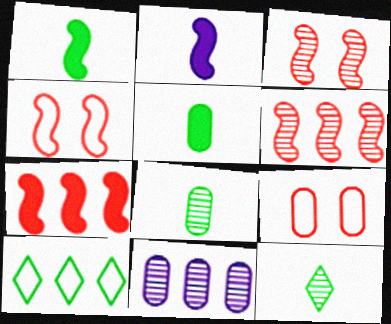[[3, 11, 12], 
[5, 9, 11], 
[7, 10, 11]]